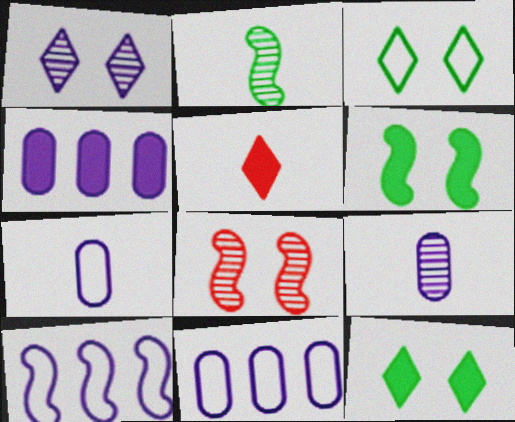[[2, 5, 7], 
[4, 5, 6]]